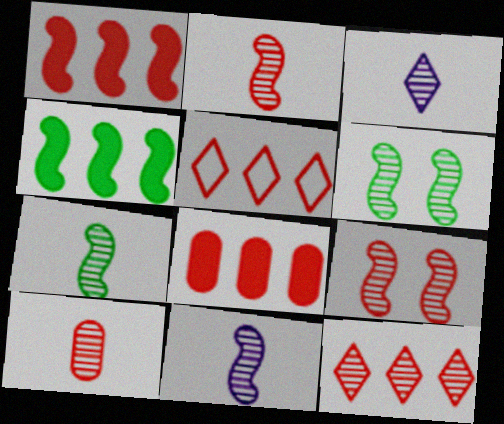[[2, 7, 11], 
[3, 7, 10], 
[9, 10, 12]]